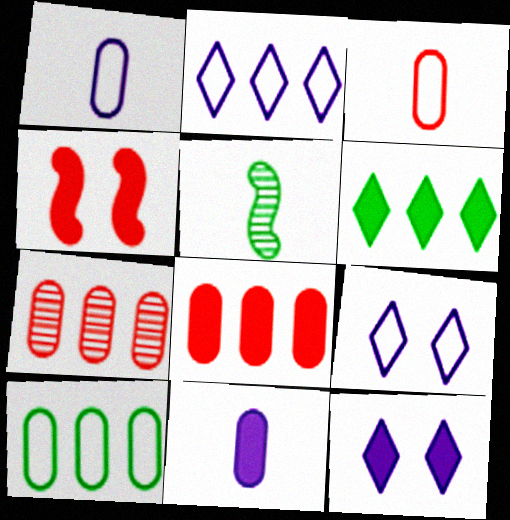[[4, 6, 11], 
[5, 8, 9]]